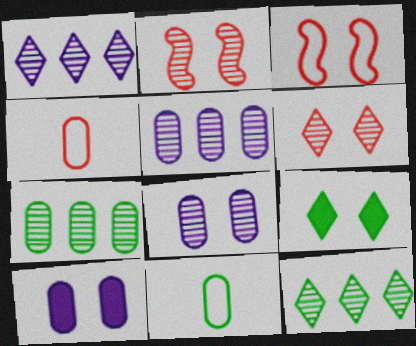[[3, 8, 9], 
[4, 7, 10]]